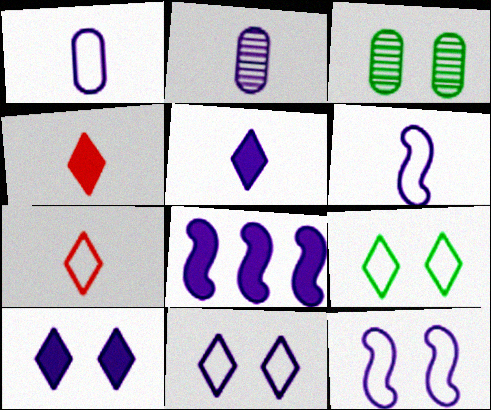[[2, 5, 6], 
[2, 8, 11], 
[3, 7, 8]]